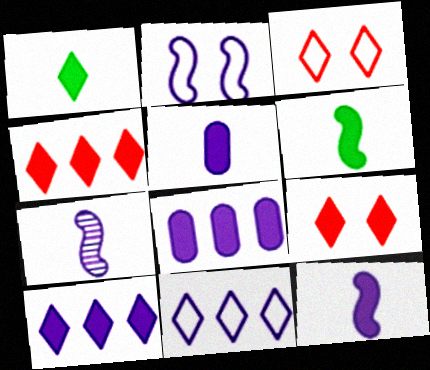[[1, 9, 10], 
[6, 8, 9]]